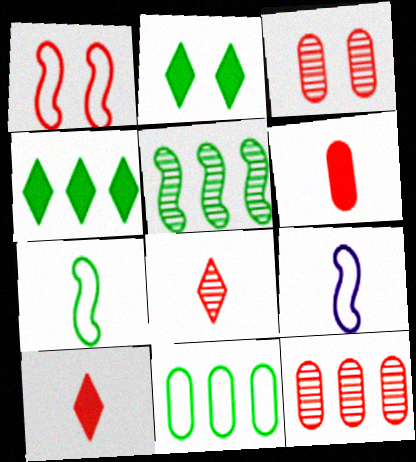[[1, 10, 12], 
[2, 9, 12], 
[3, 4, 9], 
[4, 5, 11]]